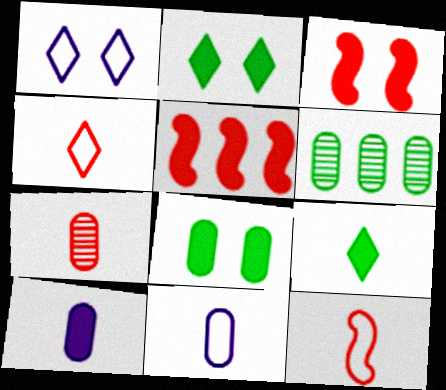[[2, 5, 10]]